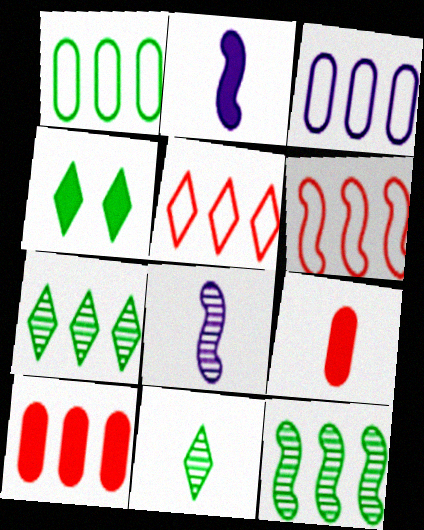[[2, 4, 10]]